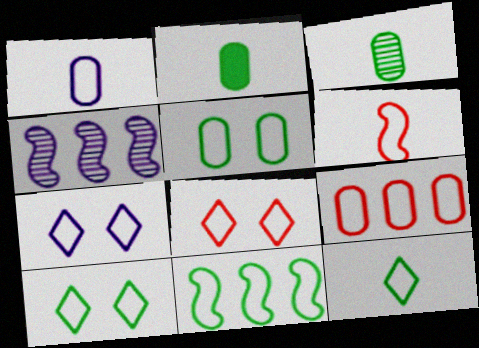[[1, 5, 9], 
[1, 6, 12], 
[1, 8, 11], 
[2, 4, 8], 
[5, 11, 12], 
[6, 8, 9], 
[7, 8, 10]]